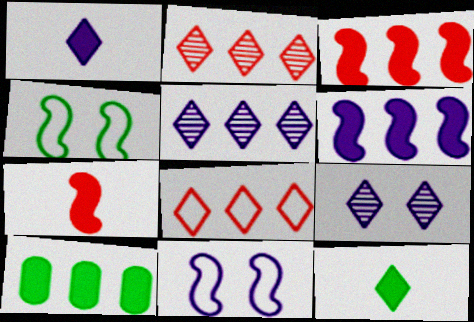[[8, 9, 12]]